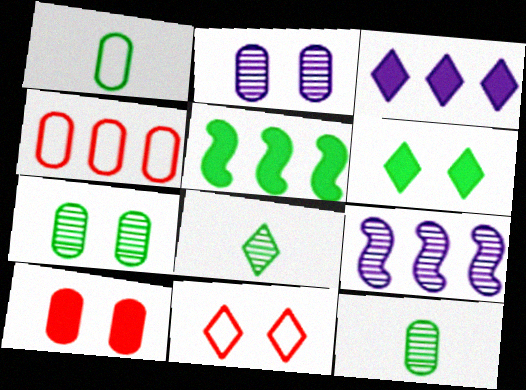[[3, 8, 11]]